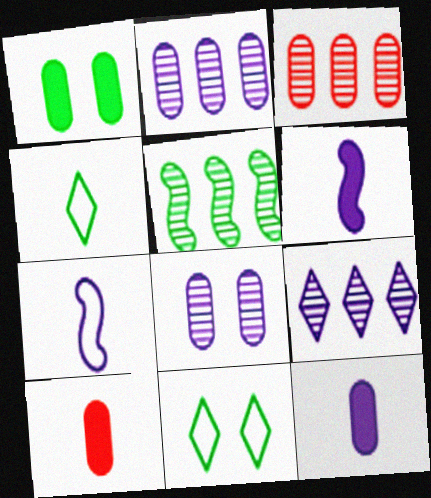[[1, 4, 5], 
[3, 5, 9], 
[3, 6, 11]]